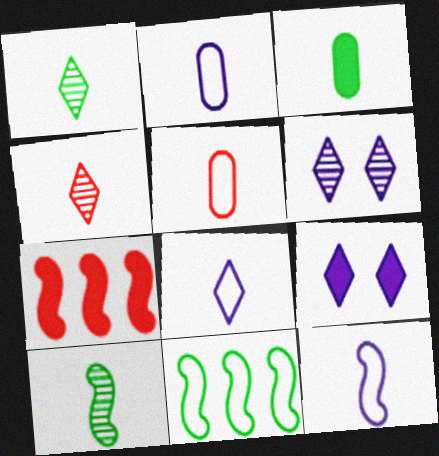[[2, 8, 12], 
[3, 4, 12], 
[3, 7, 9]]